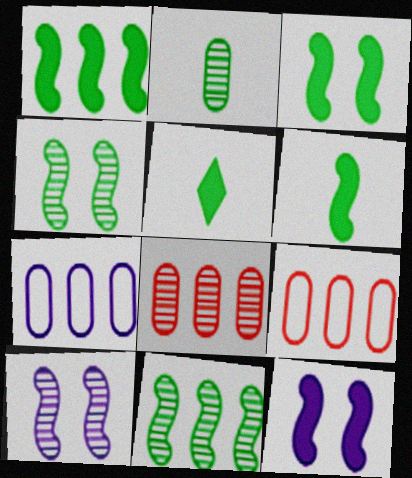[[1, 3, 6], 
[5, 9, 10]]